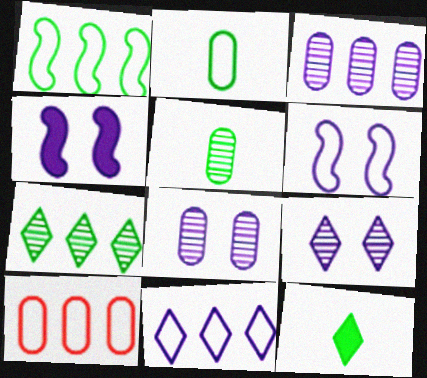[[1, 10, 11]]